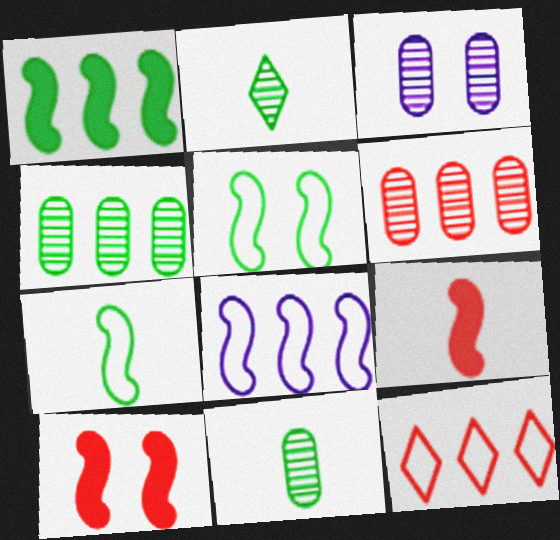[[3, 6, 11]]